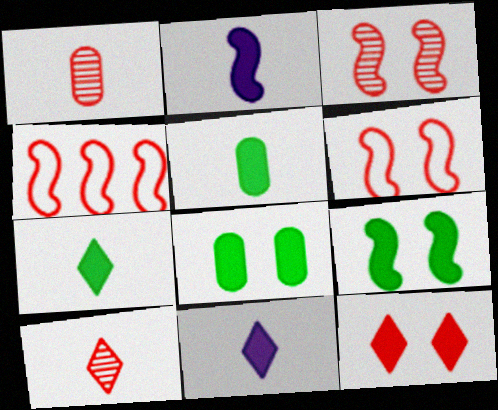[[1, 4, 12]]